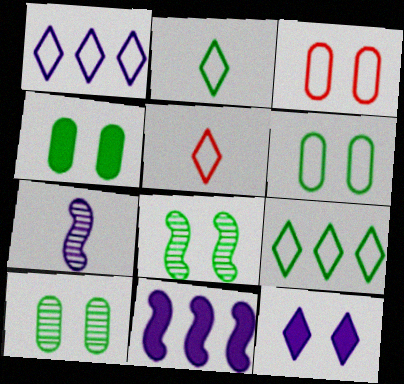[[3, 8, 12], 
[4, 6, 10], 
[5, 10, 11]]